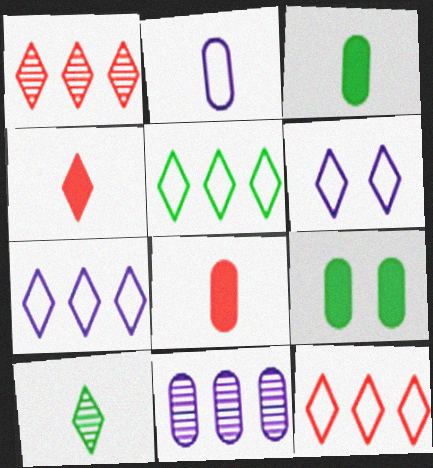[[5, 7, 12]]